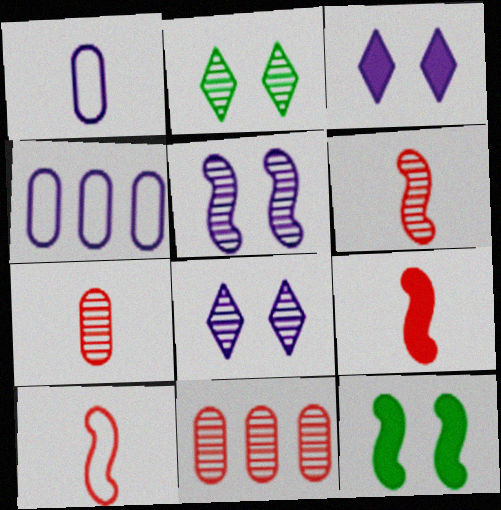[[2, 4, 9], 
[6, 9, 10]]